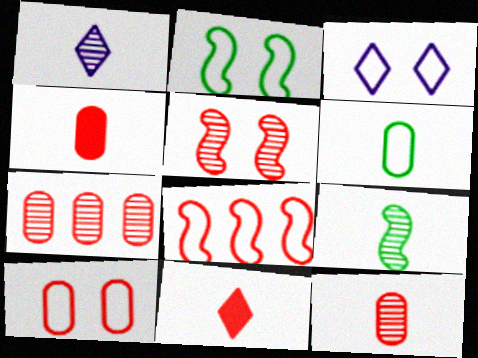[[1, 9, 12], 
[2, 3, 10], 
[3, 6, 8], 
[4, 7, 10]]